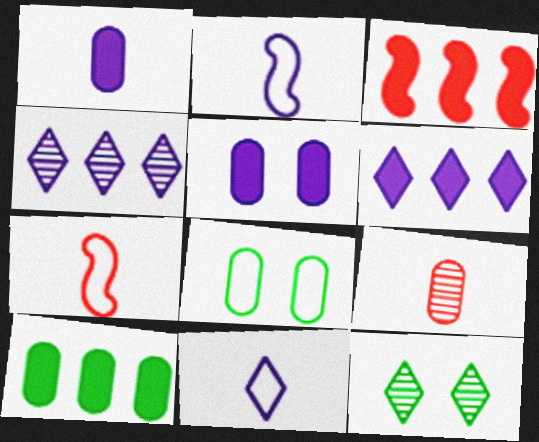[[2, 4, 5], 
[3, 6, 10]]